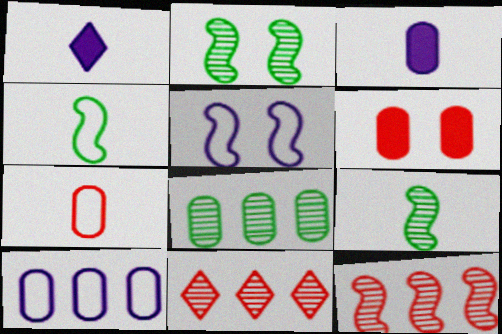[[1, 7, 9]]